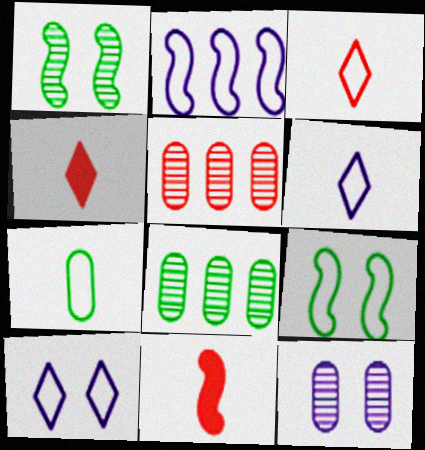[[1, 2, 11], 
[8, 10, 11]]